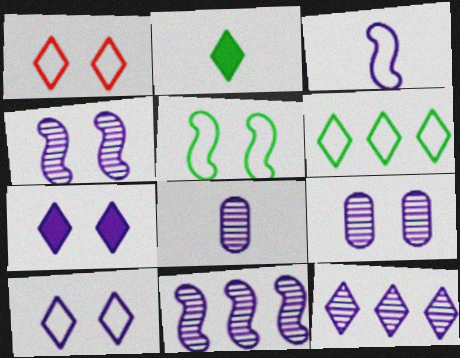[[1, 2, 12], 
[4, 8, 12]]